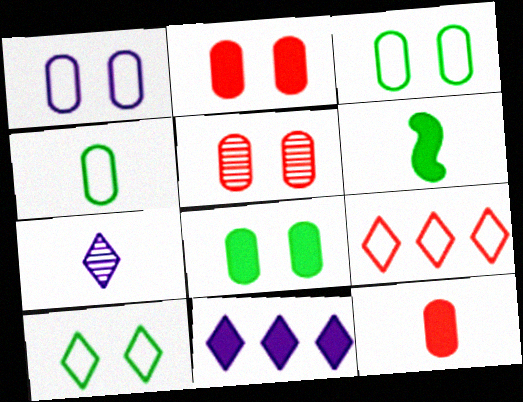[[1, 5, 8], 
[2, 6, 11]]